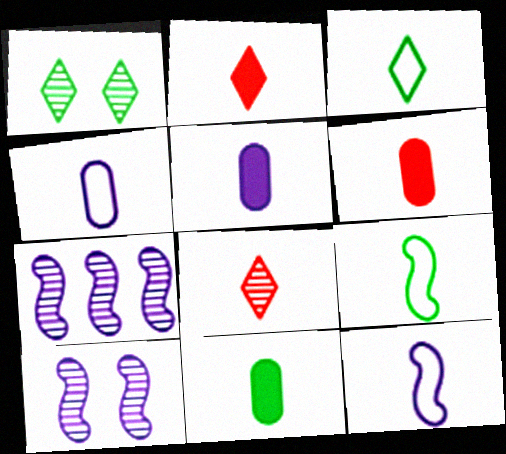[[5, 6, 11], 
[5, 8, 9], 
[8, 11, 12]]